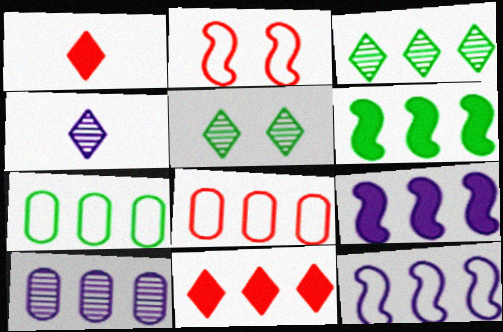[[3, 6, 7], 
[3, 8, 9]]